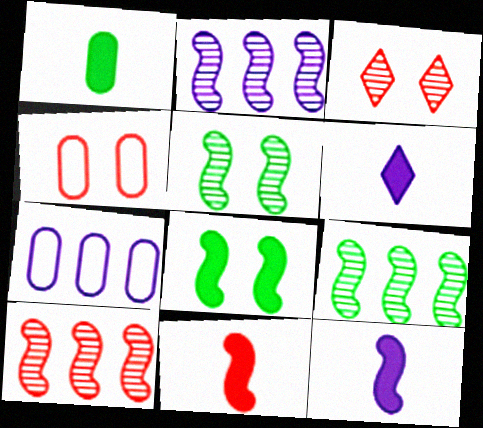[[1, 6, 11], 
[2, 9, 10], 
[4, 6, 9]]